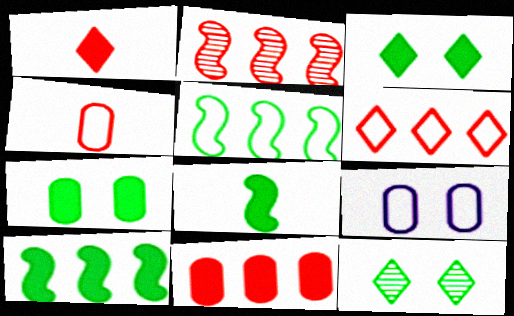[[2, 6, 11]]